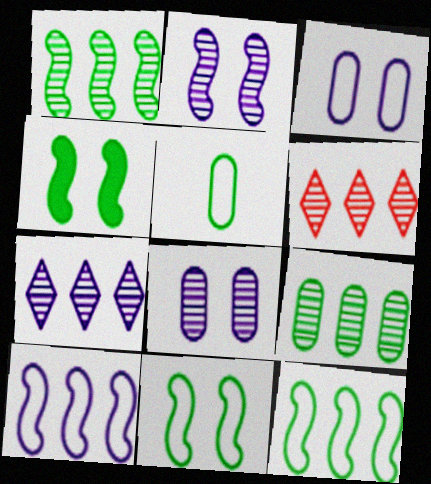[]